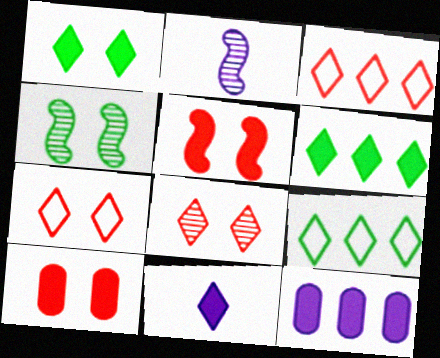[[2, 9, 10], 
[8, 9, 11]]